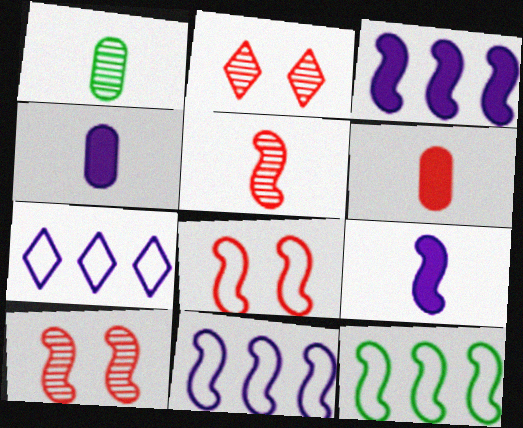[[2, 4, 12], 
[9, 10, 12]]